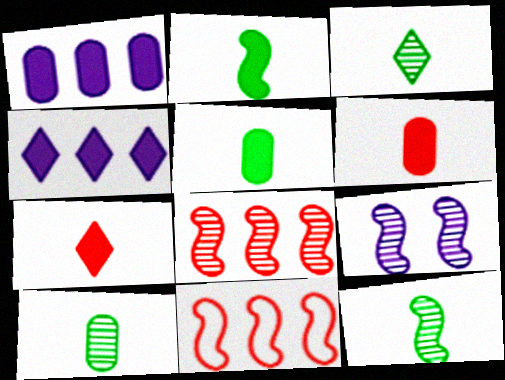[[2, 9, 11], 
[3, 10, 12], 
[8, 9, 12]]